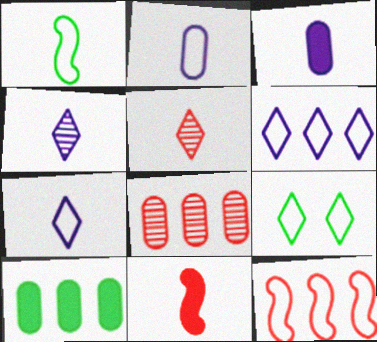[[1, 3, 5], 
[2, 9, 12]]